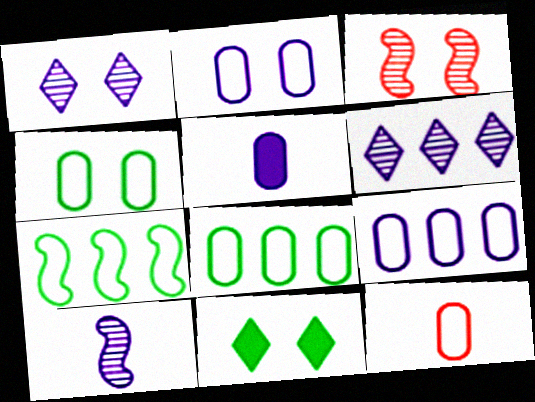[[2, 3, 11], 
[2, 8, 12], 
[4, 9, 12]]